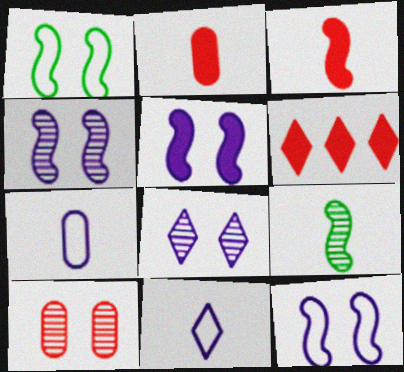[[2, 9, 11], 
[4, 5, 12]]